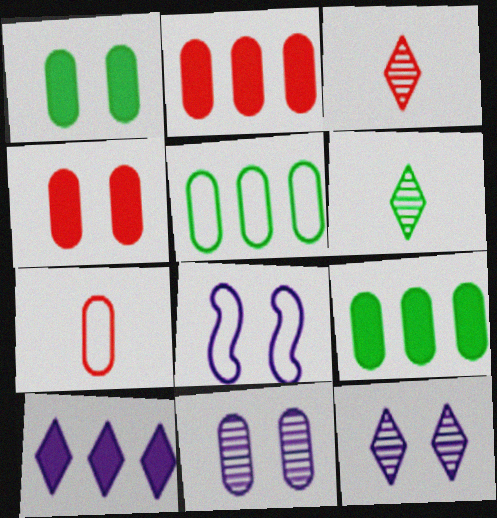[[2, 6, 8], 
[3, 8, 9], 
[7, 9, 11]]